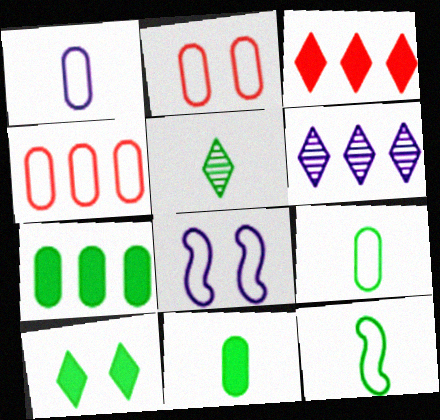[[5, 11, 12]]